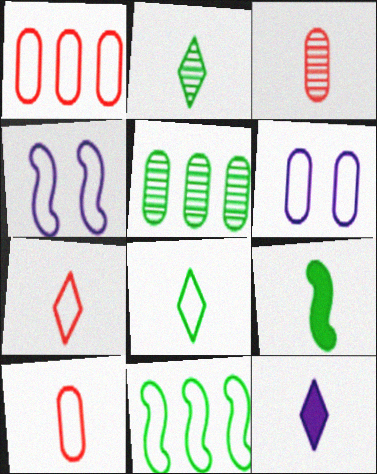[[1, 4, 8], 
[2, 7, 12], 
[6, 7, 11]]